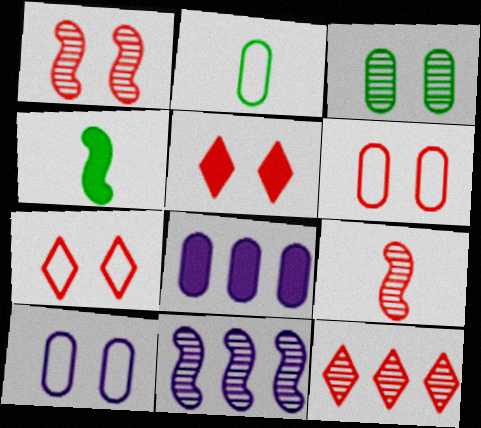[[1, 5, 6], 
[2, 5, 11], 
[4, 5, 8], 
[4, 10, 12]]